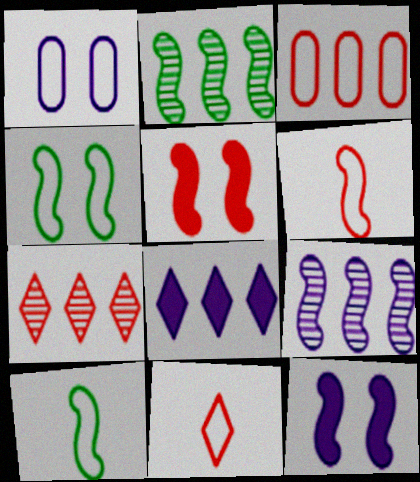[[2, 3, 8], 
[2, 6, 12], 
[5, 9, 10]]